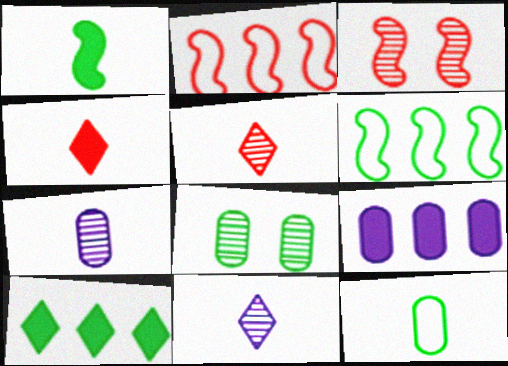[]